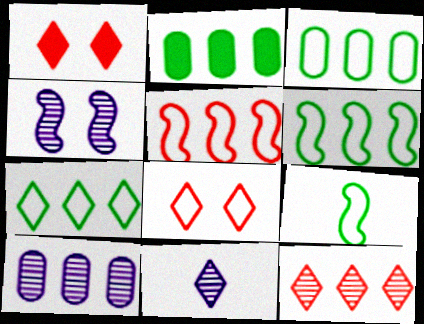[[1, 7, 11], 
[1, 9, 10], 
[3, 6, 7], 
[4, 10, 11]]